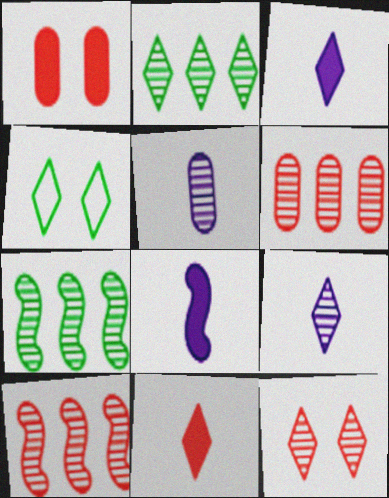[[2, 9, 12], 
[4, 6, 8], 
[5, 7, 12]]